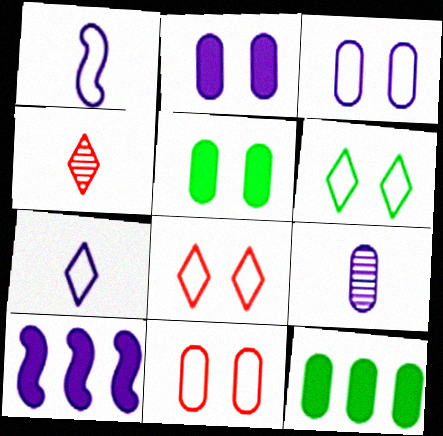[[9, 11, 12]]